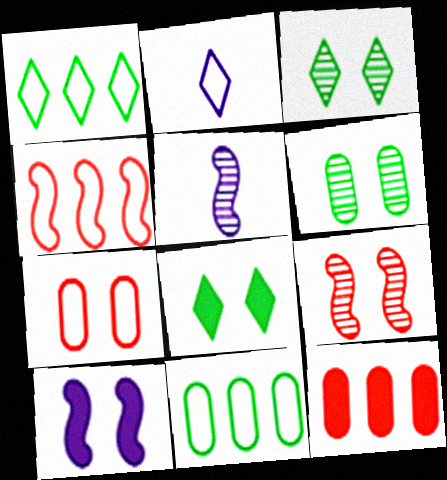[[3, 7, 10]]